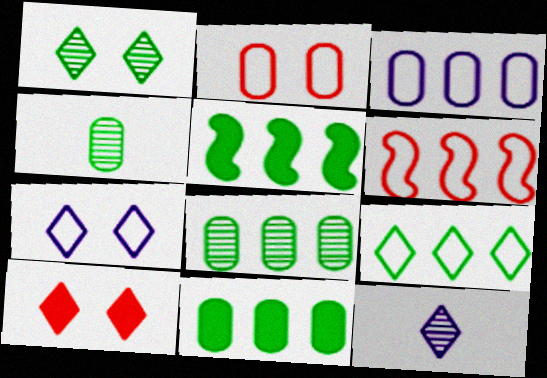[[1, 7, 10], 
[2, 5, 12], 
[3, 6, 9], 
[5, 8, 9], 
[9, 10, 12]]